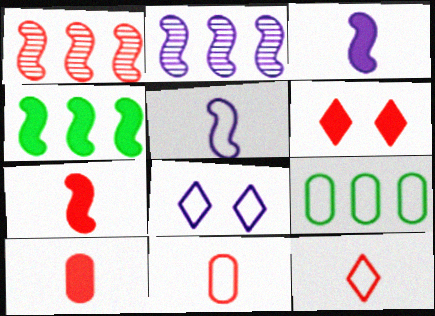[[1, 6, 11]]